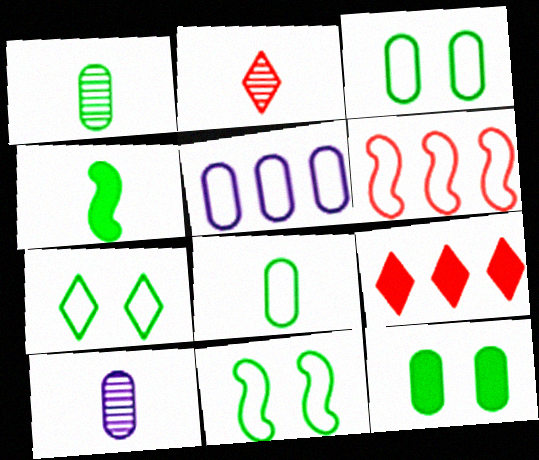[[3, 7, 11], 
[9, 10, 11]]